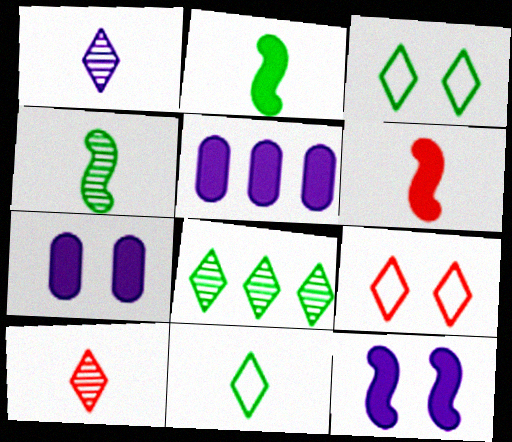[[4, 5, 9]]